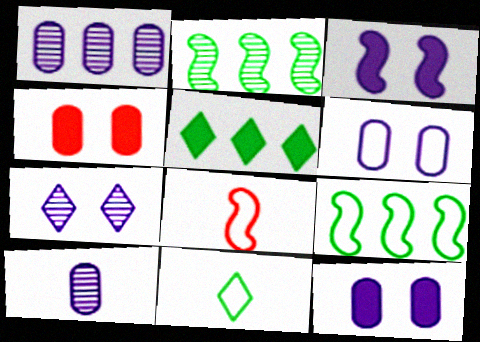[[2, 3, 8], 
[3, 6, 7]]